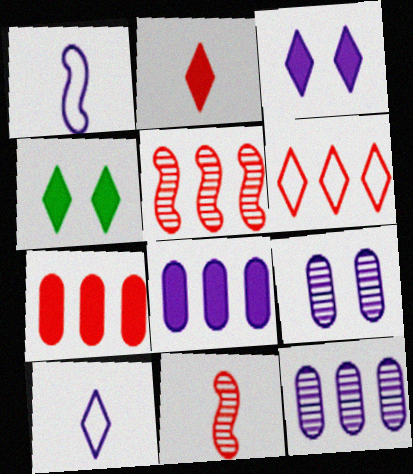[[1, 3, 12], 
[5, 6, 7]]